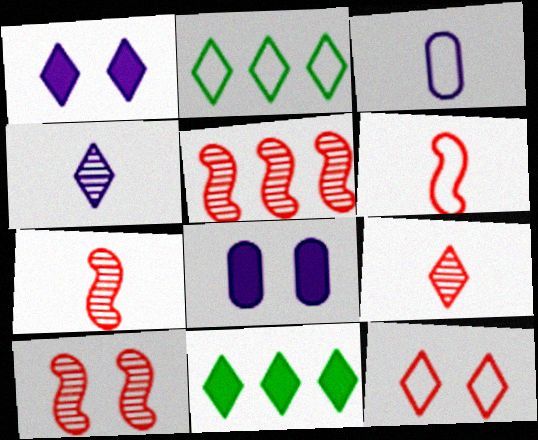[[1, 2, 9], 
[2, 7, 8], 
[3, 10, 11], 
[4, 11, 12], 
[5, 7, 10]]